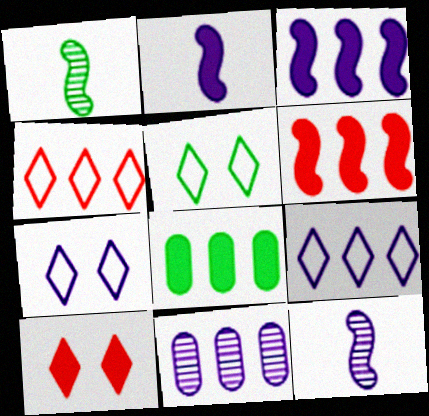[[1, 5, 8], 
[2, 7, 11], 
[2, 8, 10], 
[3, 9, 11]]